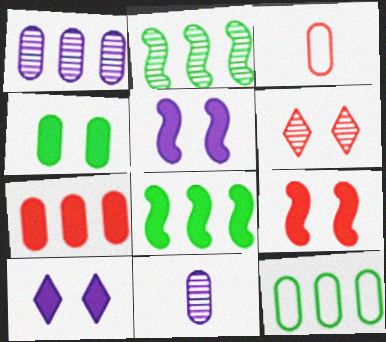[[1, 3, 4], 
[1, 7, 12], 
[2, 3, 10], 
[2, 6, 11], 
[4, 9, 10]]